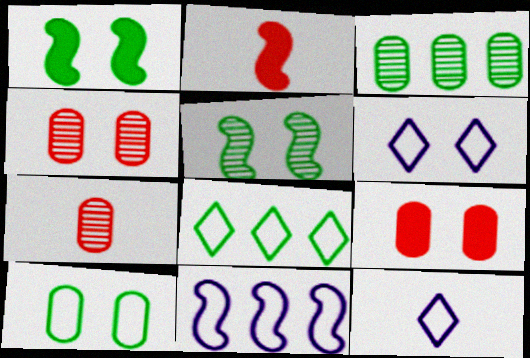[[1, 4, 6], 
[2, 3, 6], 
[2, 5, 11], 
[5, 6, 9]]